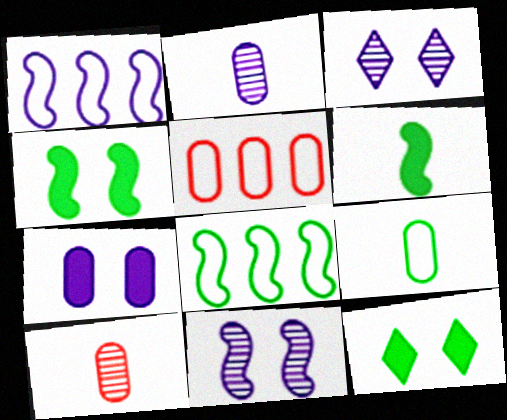[[1, 10, 12], 
[3, 5, 6]]